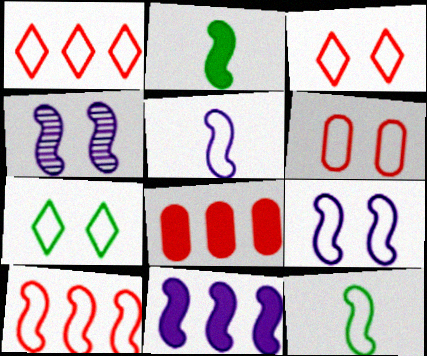[[2, 4, 10], 
[4, 5, 11], 
[6, 7, 9], 
[9, 10, 12]]